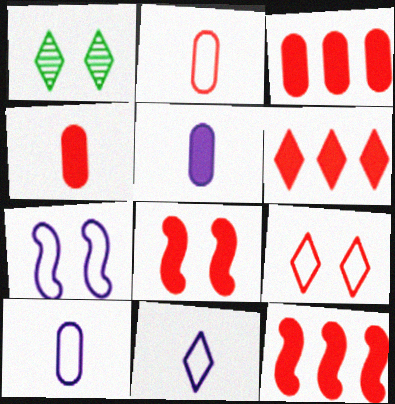[[1, 6, 11], 
[1, 10, 12], 
[3, 6, 12], 
[4, 6, 8]]